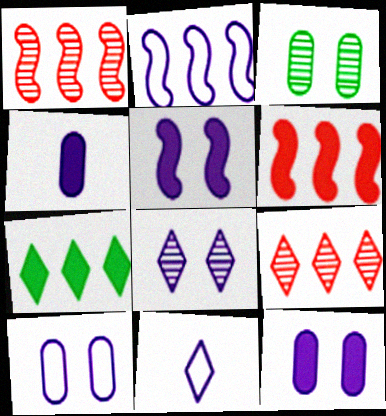[[2, 4, 8], 
[2, 10, 11], 
[3, 6, 11], 
[5, 8, 10]]